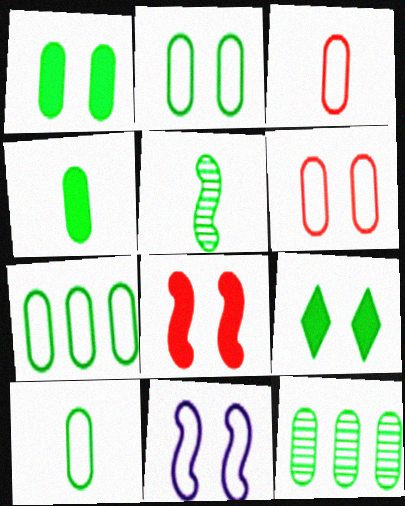[[1, 10, 12], 
[2, 4, 12], 
[2, 7, 10], 
[5, 7, 9]]